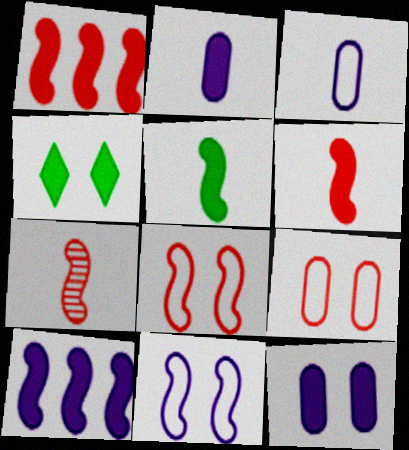[[1, 2, 4], 
[1, 7, 8]]